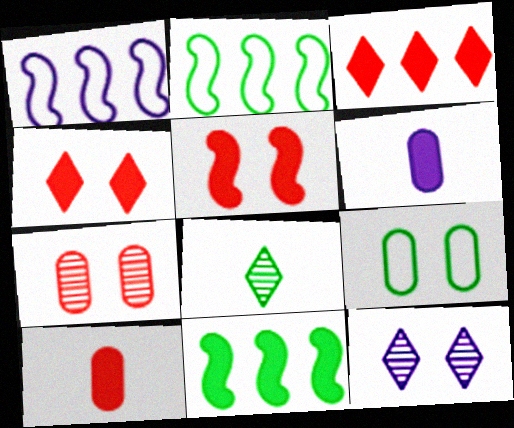[[1, 6, 12], 
[2, 10, 12], 
[3, 5, 10], 
[4, 6, 11], 
[5, 9, 12], 
[8, 9, 11]]